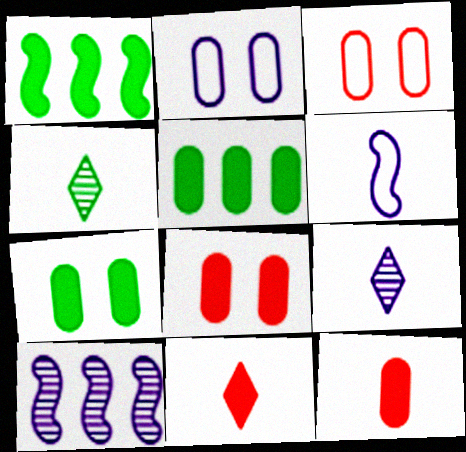[[1, 3, 9], 
[4, 6, 12]]